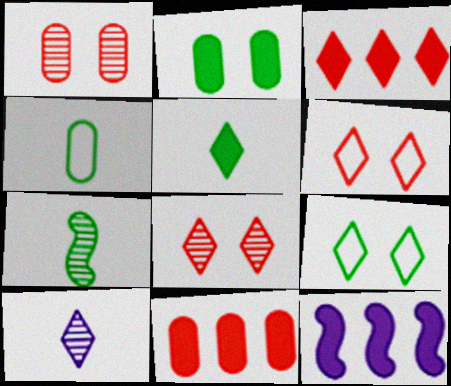[[3, 9, 10], 
[4, 5, 7], 
[4, 8, 12]]